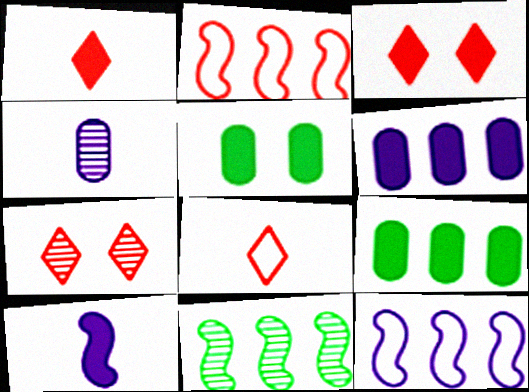[[3, 9, 10], 
[4, 7, 11]]